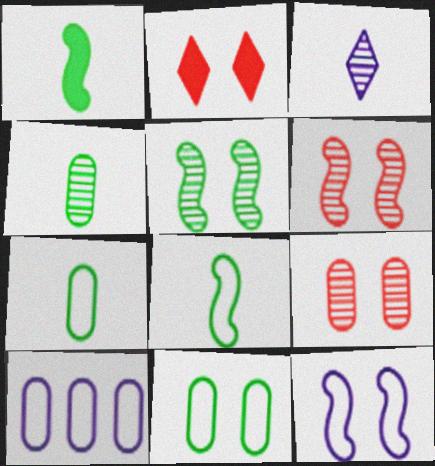[]